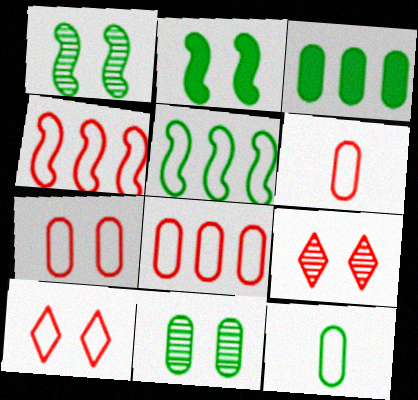[[3, 11, 12], 
[4, 6, 10], 
[6, 7, 8]]